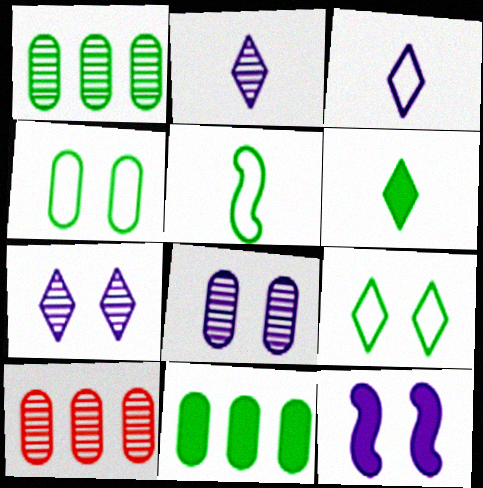[]